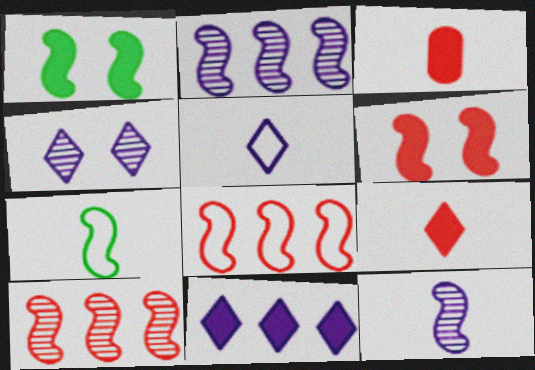[[1, 3, 11], 
[1, 8, 12], 
[2, 6, 7], 
[4, 5, 11]]